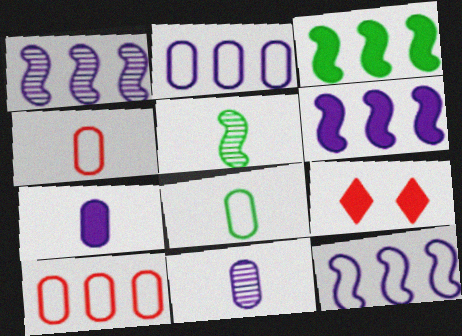[[1, 6, 12], 
[1, 8, 9], 
[2, 5, 9], 
[3, 7, 9]]